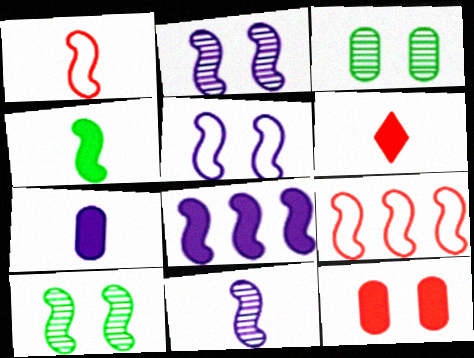[[1, 4, 11], 
[1, 8, 10], 
[2, 4, 9], 
[4, 6, 7], 
[5, 8, 11]]